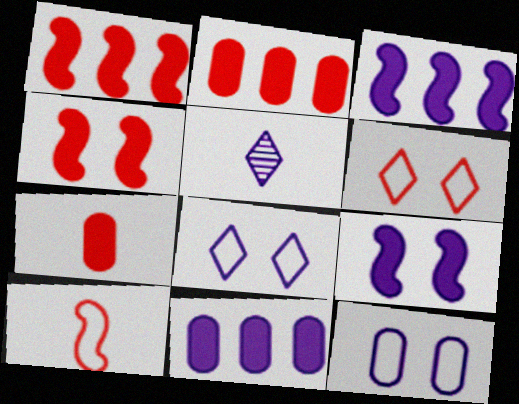[[3, 5, 12]]